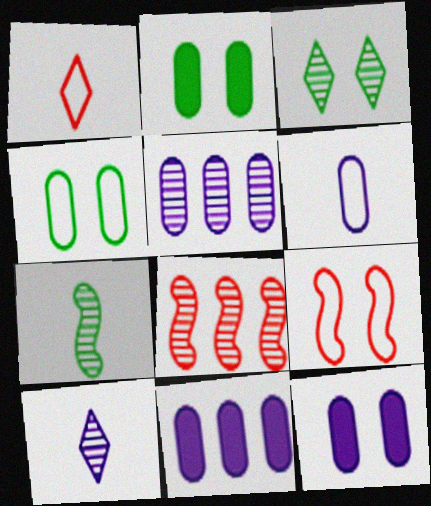[[3, 9, 12], 
[5, 6, 12]]